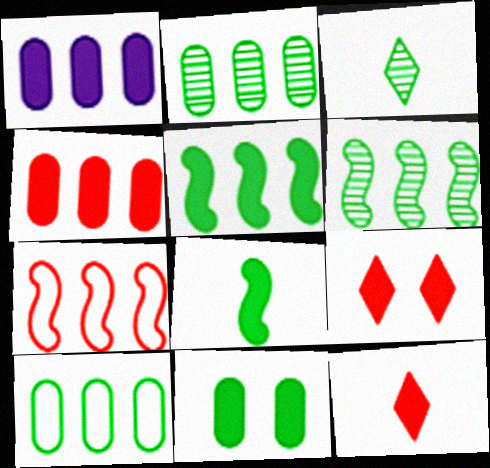[[1, 8, 9]]